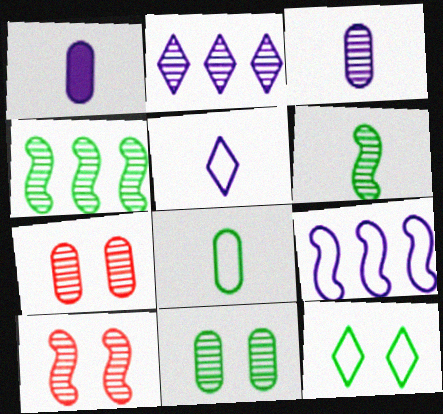[[2, 6, 7]]